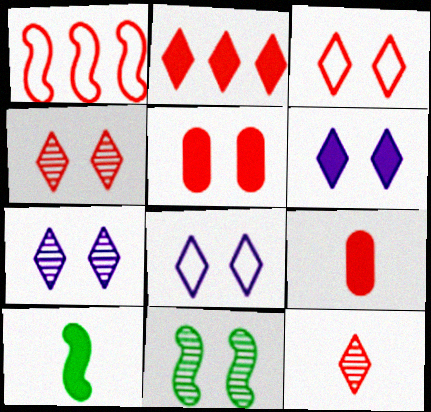[[1, 4, 9], 
[1, 5, 12], 
[2, 3, 12], 
[5, 8, 11], 
[6, 7, 8]]